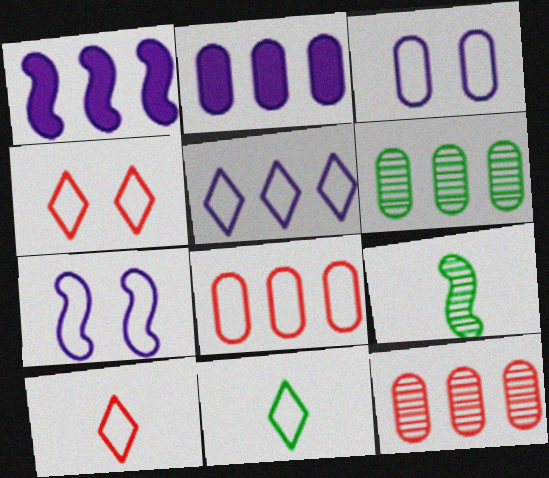[[2, 4, 9], 
[2, 6, 8], 
[4, 5, 11], 
[7, 8, 11]]